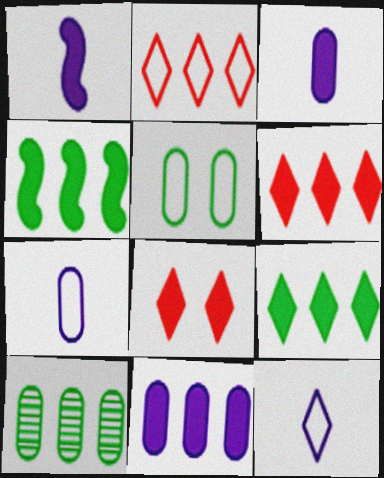[[3, 4, 8], 
[4, 6, 11]]